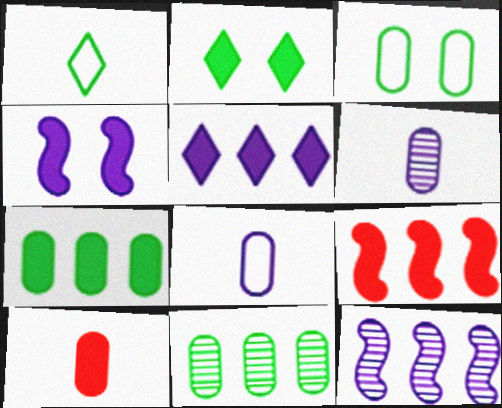[[5, 7, 9]]